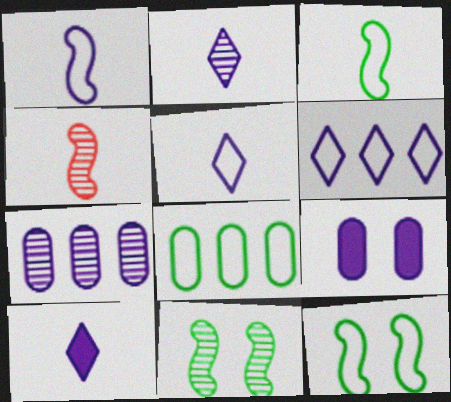[[2, 5, 10]]